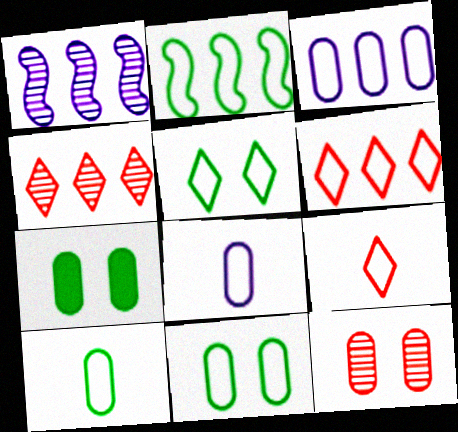[[1, 7, 9], 
[2, 3, 6], 
[2, 5, 10]]